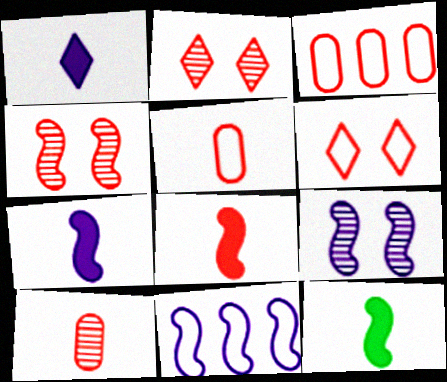[[2, 3, 8], 
[4, 11, 12], 
[7, 8, 12], 
[7, 9, 11]]